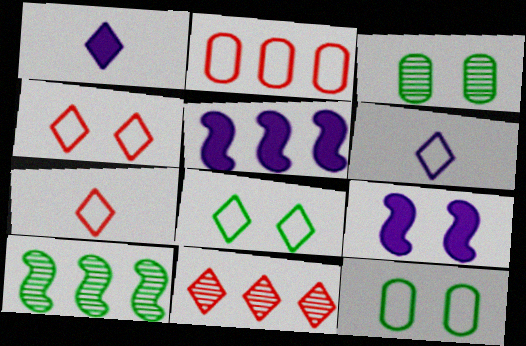[[1, 8, 11], 
[3, 4, 9], 
[3, 5, 7]]